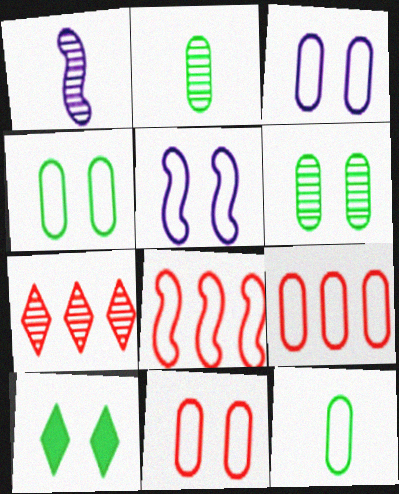[[1, 6, 7], 
[1, 9, 10], 
[3, 4, 11], 
[3, 9, 12]]